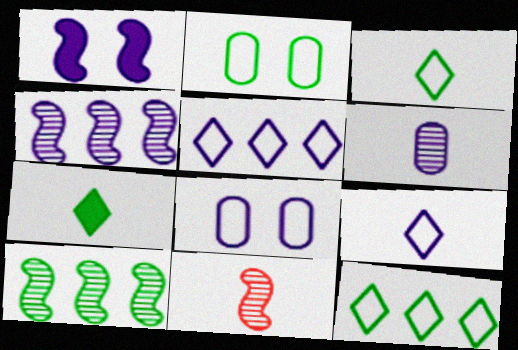[[1, 5, 6], 
[2, 7, 10]]